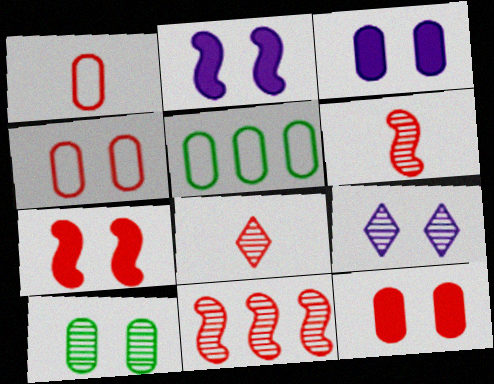[[2, 5, 8], 
[3, 4, 10]]